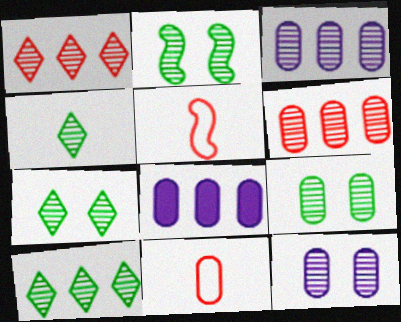[[2, 7, 9], 
[4, 7, 10], 
[5, 7, 8], 
[8, 9, 11]]